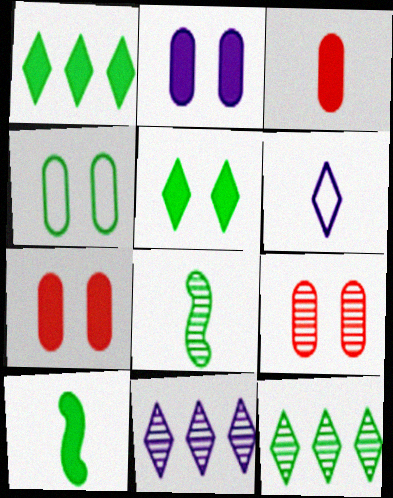[[1, 4, 8], 
[2, 4, 9], 
[3, 6, 8], 
[4, 10, 12], 
[8, 9, 11]]